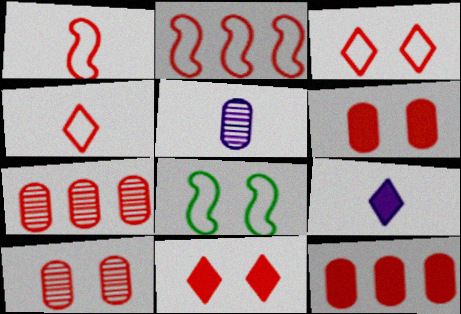[[1, 7, 11], 
[7, 8, 9]]